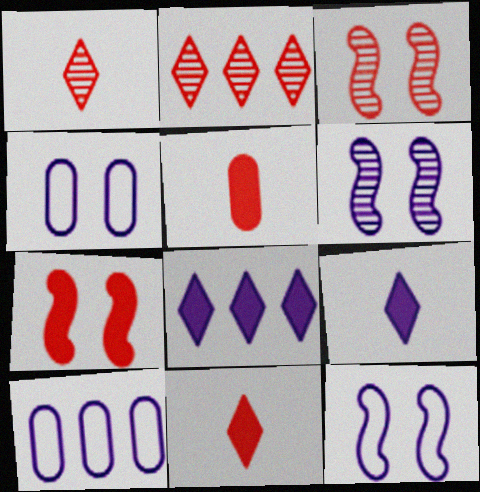[[6, 9, 10]]